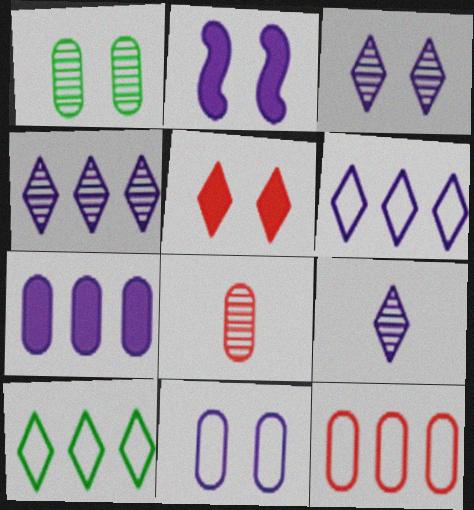[[2, 3, 11], 
[2, 8, 10], 
[3, 4, 9], 
[5, 9, 10]]